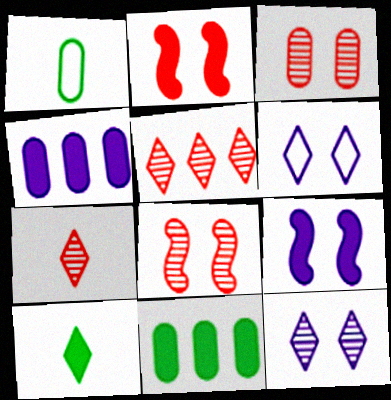[[1, 3, 4], 
[1, 5, 9], 
[2, 4, 10], 
[5, 6, 10]]